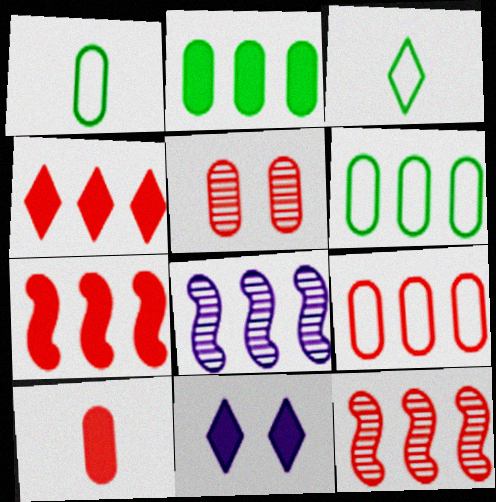[[1, 11, 12], 
[4, 6, 8], 
[4, 9, 12], 
[5, 9, 10]]